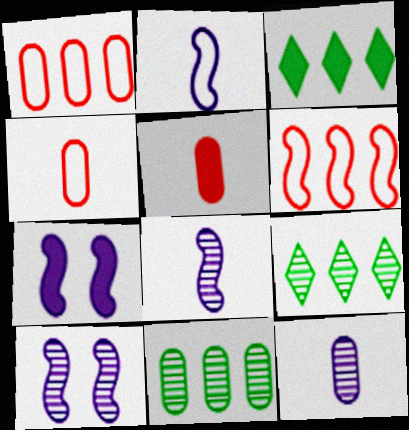[[3, 4, 10], 
[3, 5, 7], 
[4, 7, 9]]